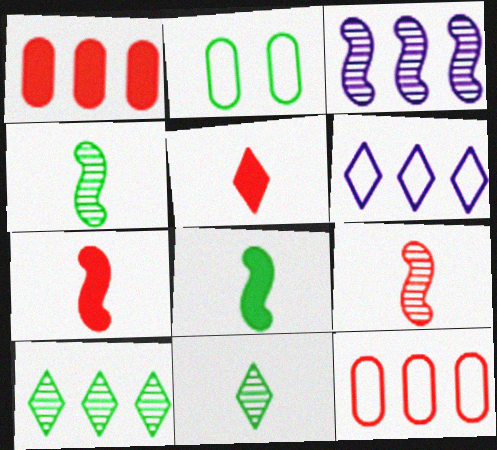[[2, 3, 5], 
[2, 8, 10]]